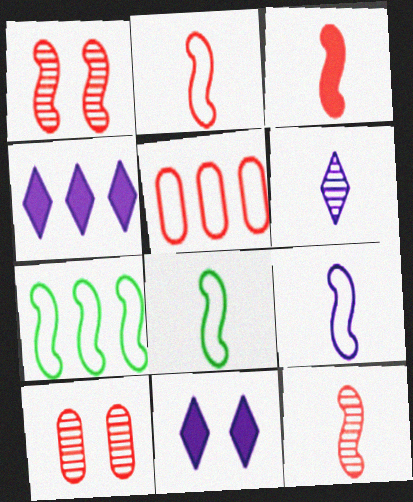[[2, 3, 12], 
[2, 8, 9], 
[4, 8, 10]]